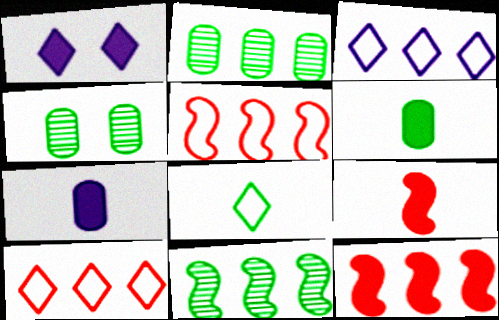[[1, 6, 12], 
[2, 3, 12], 
[3, 4, 9]]